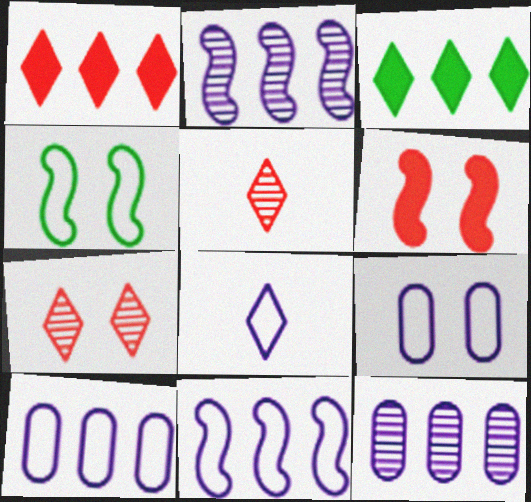[[3, 7, 8], 
[8, 9, 11]]